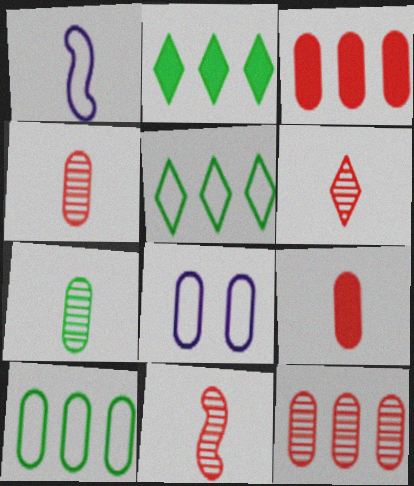[[2, 8, 11], 
[3, 7, 8], 
[4, 6, 11]]